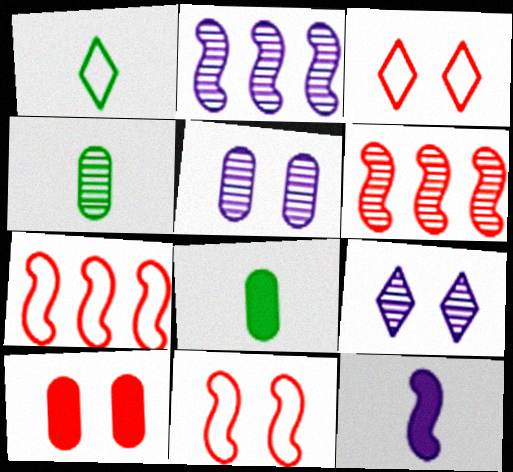[[1, 2, 10], 
[2, 3, 8], 
[4, 6, 9], 
[7, 8, 9]]